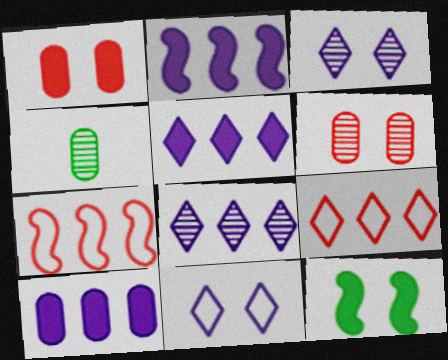[[2, 5, 10], 
[6, 11, 12]]